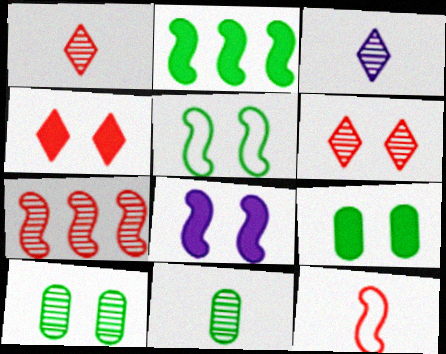[[3, 7, 10], 
[4, 8, 9]]